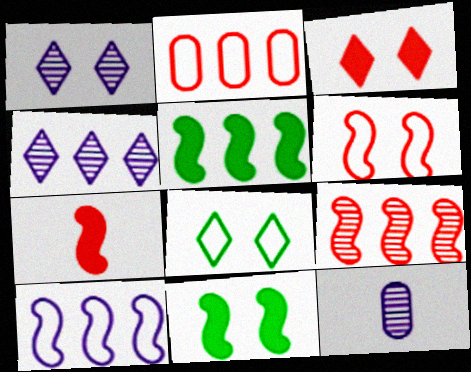[[1, 3, 8], 
[2, 4, 5], 
[5, 9, 10], 
[6, 7, 9]]